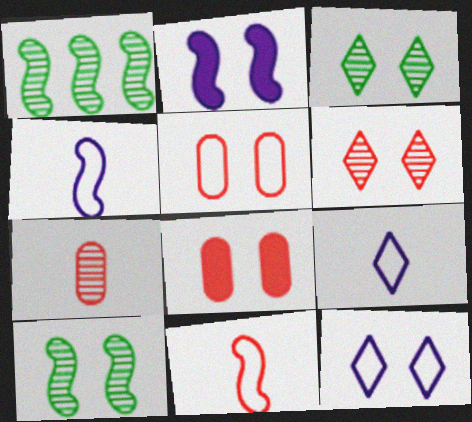[[1, 2, 11], 
[1, 8, 9], 
[2, 3, 5], 
[8, 10, 12]]